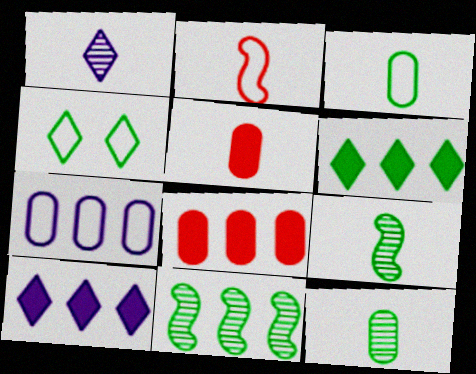[[2, 4, 7]]